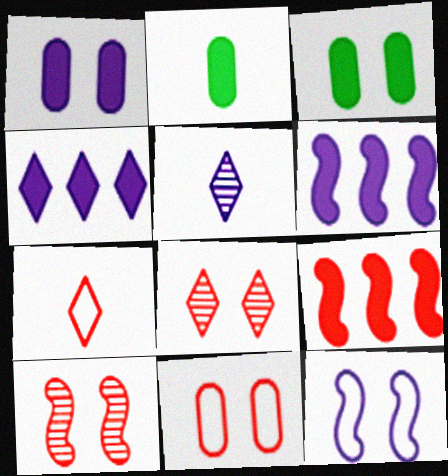[[3, 8, 12]]